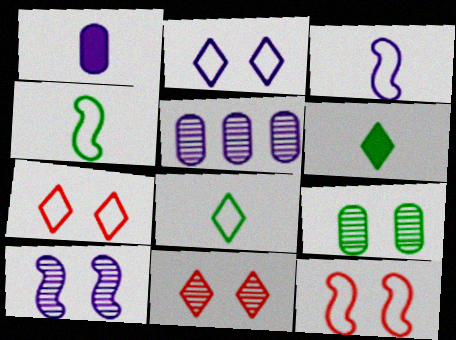[[5, 6, 12], 
[9, 10, 11]]